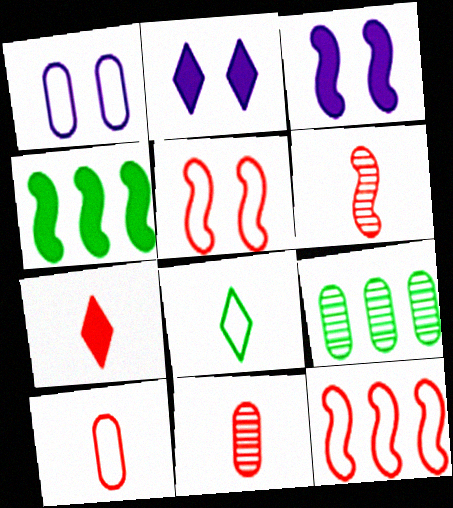[[1, 8, 12], 
[6, 7, 10]]